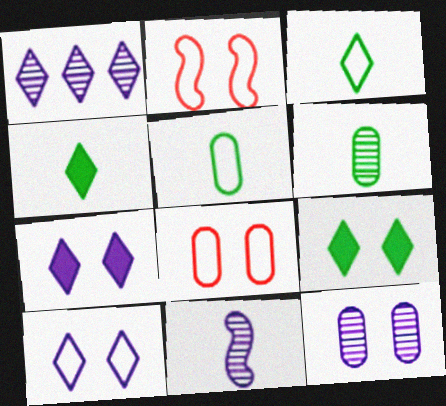[[1, 11, 12], 
[2, 9, 12]]